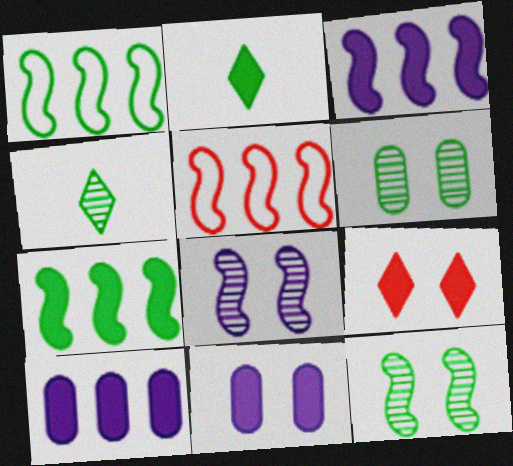[[1, 2, 6], 
[4, 5, 11]]